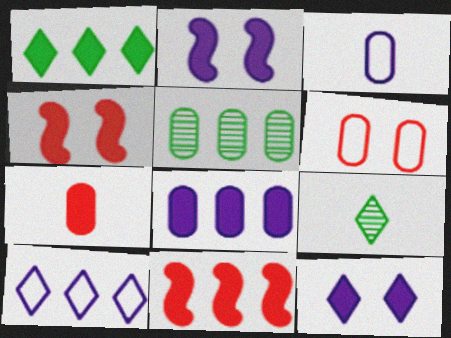[[1, 2, 7], 
[1, 8, 11], 
[5, 10, 11]]